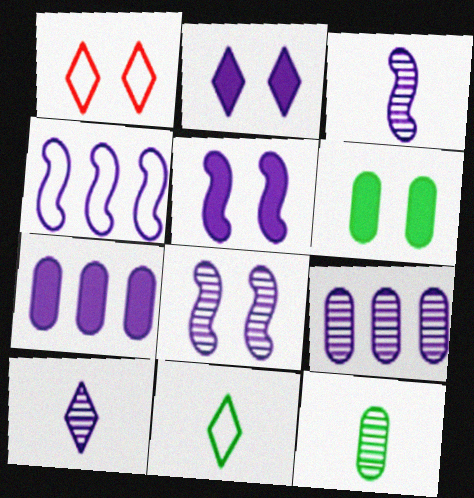[[1, 6, 8], 
[3, 4, 5], 
[8, 9, 10]]